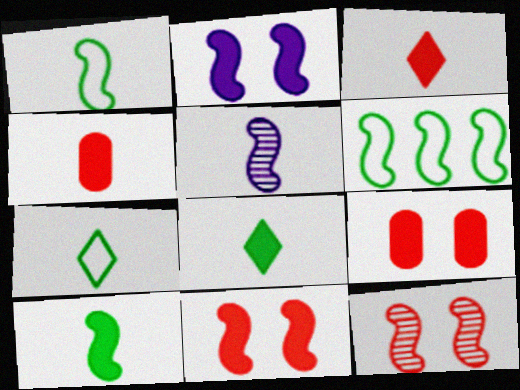[[4, 5, 7], 
[5, 6, 11]]